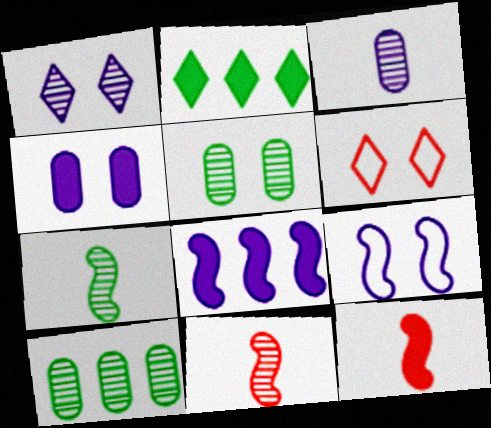[[1, 4, 9], 
[1, 10, 11], 
[2, 4, 12]]